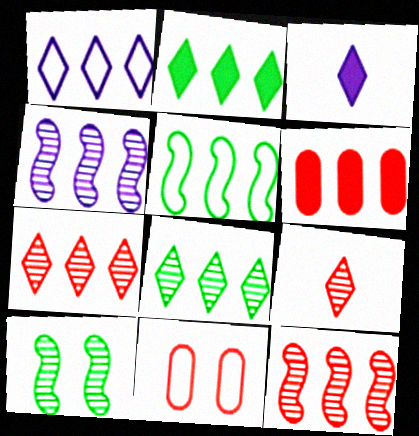[[1, 2, 7]]